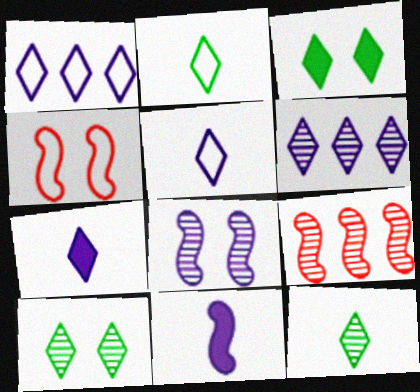[]